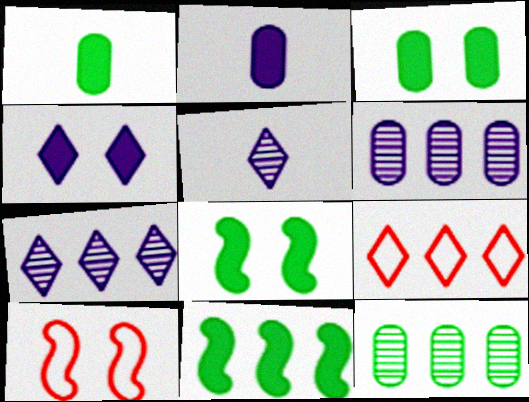[[1, 7, 10], 
[6, 9, 11]]